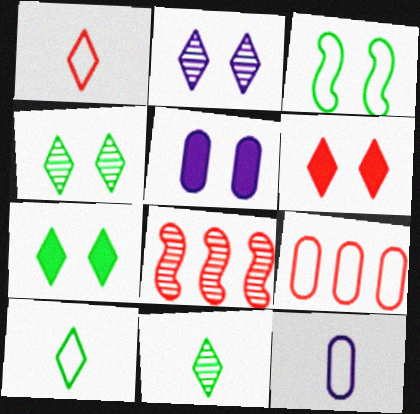[[5, 8, 10], 
[7, 8, 12]]